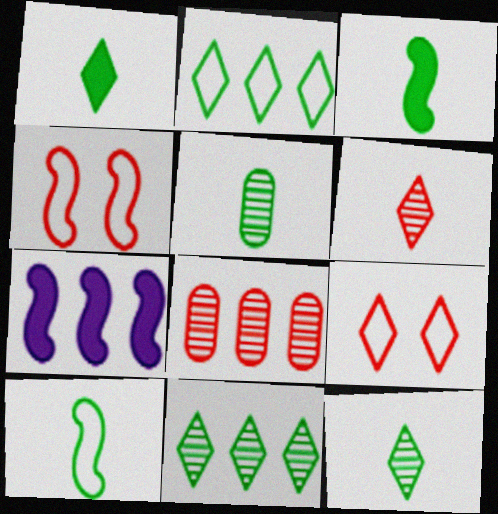[[1, 5, 10], 
[2, 7, 8], 
[5, 7, 9]]